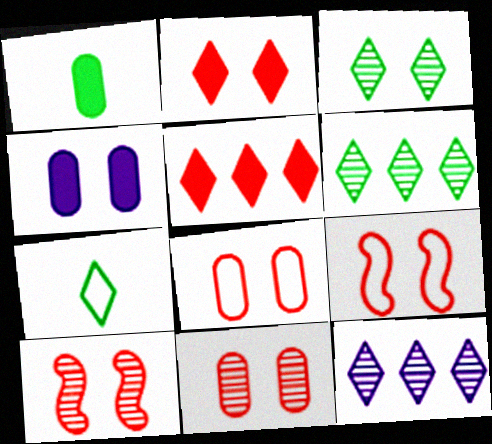[[1, 9, 12], 
[2, 7, 12], 
[2, 8, 10], 
[2, 9, 11], 
[3, 4, 9]]